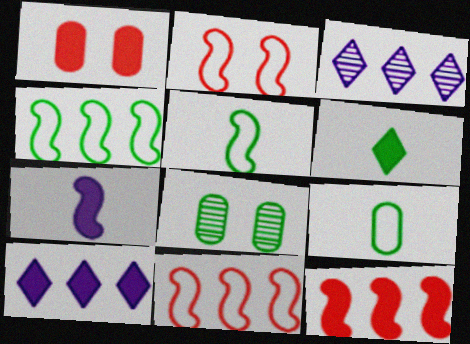[[1, 3, 5], 
[4, 6, 8]]